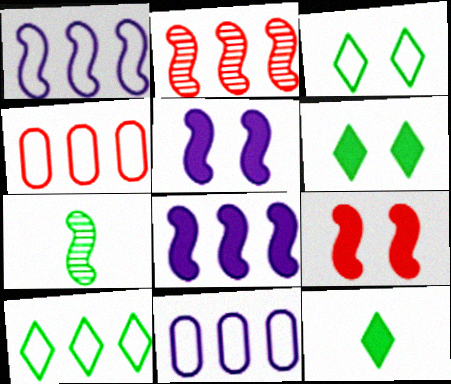[[1, 4, 10], 
[1, 7, 9]]